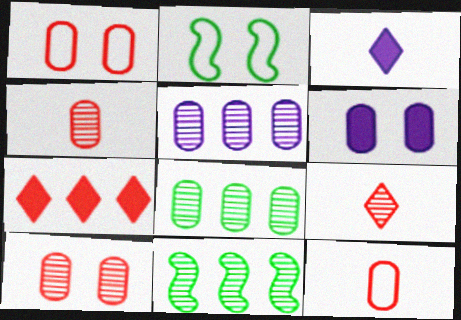[[1, 3, 11], 
[6, 8, 12]]